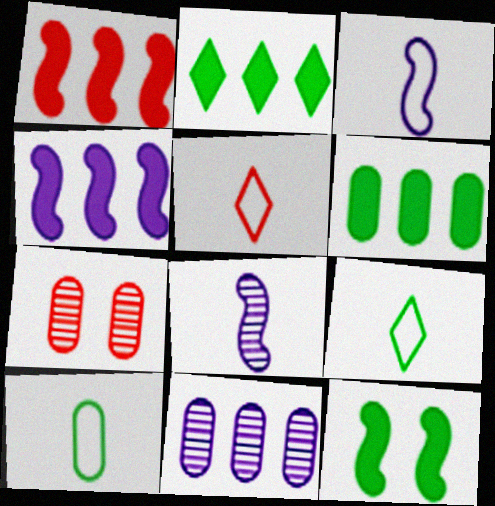[[1, 5, 7], 
[2, 3, 7], 
[3, 5, 10], 
[4, 7, 9], 
[5, 11, 12]]